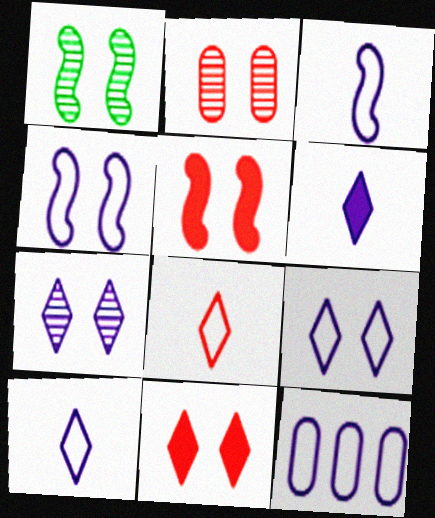[[1, 2, 7], 
[1, 4, 5], 
[3, 9, 12], 
[4, 10, 12]]